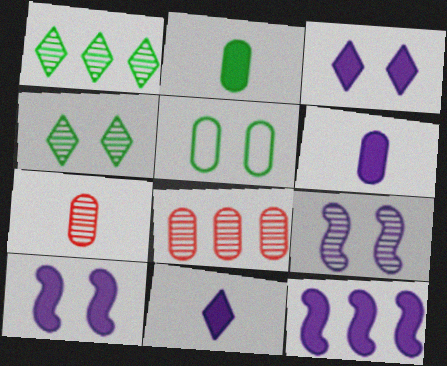[[1, 7, 9], 
[3, 6, 12], 
[5, 6, 8]]